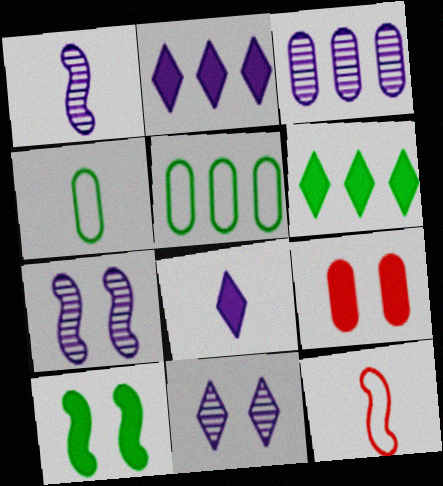[[1, 3, 11], 
[3, 4, 9]]